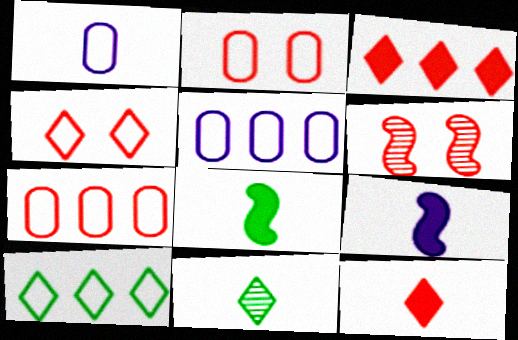[[6, 7, 12]]